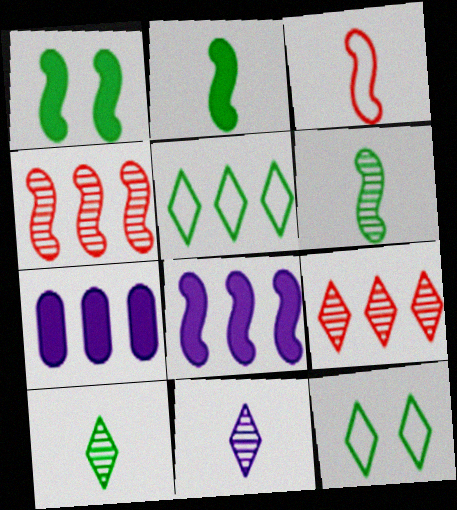[[4, 5, 7]]